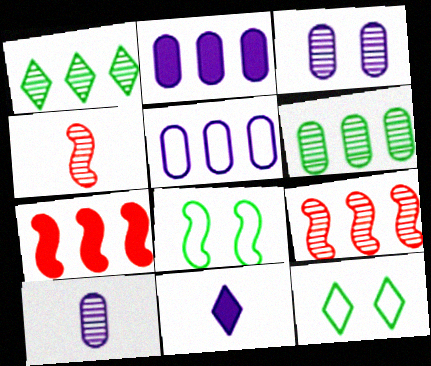[[1, 3, 4], 
[1, 5, 7], 
[2, 4, 12], 
[7, 10, 12]]